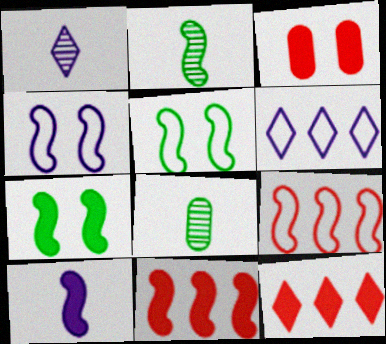[[2, 3, 6], 
[2, 4, 11], 
[4, 8, 12], 
[7, 10, 11]]